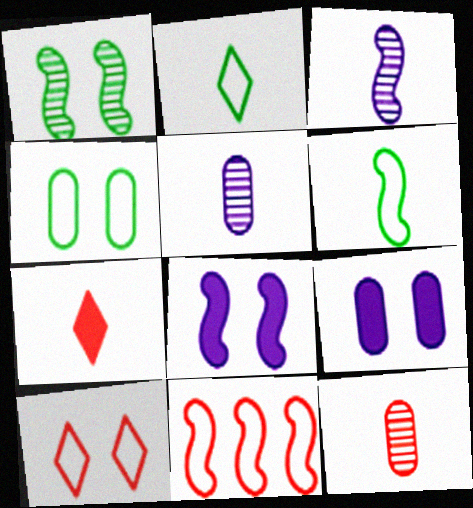[[1, 9, 10], 
[5, 6, 7]]